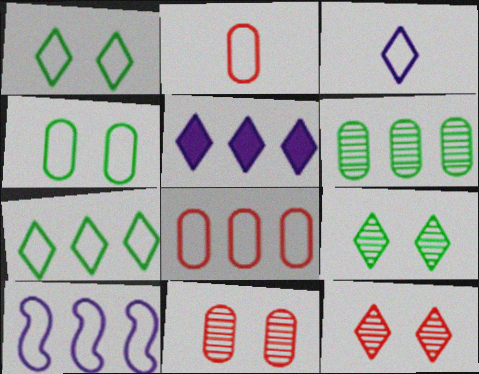[[1, 2, 10], 
[7, 8, 10]]